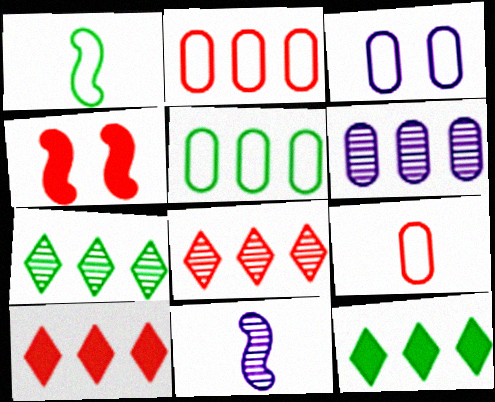[[3, 5, 9], 
[4, 8, 9]]